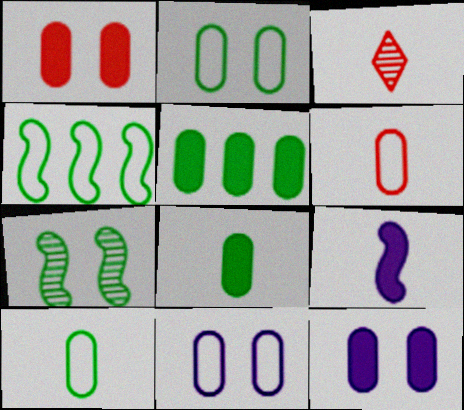[[3, 4, 12], 
[3, 9, 10]]